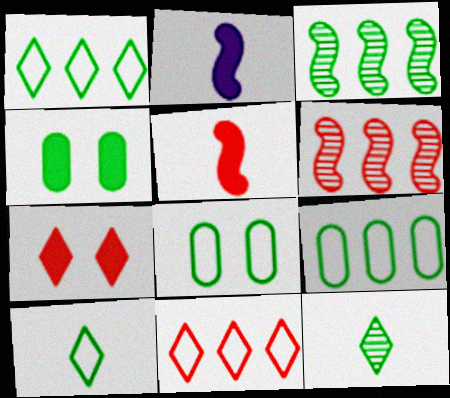[[3, 4, 10]]